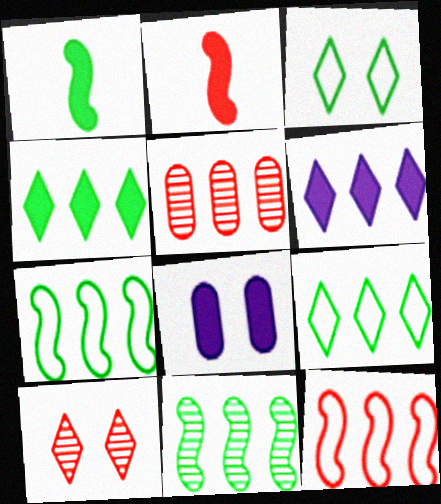[[2, 4, 8], 
[5, 6, 7]]